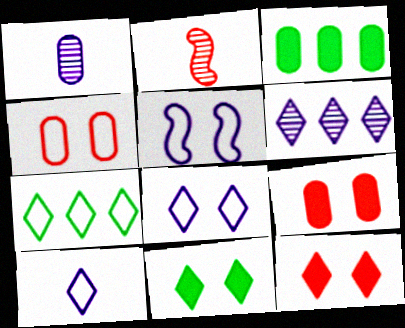[[1, 3, 4], 
[2, 3, 8]]